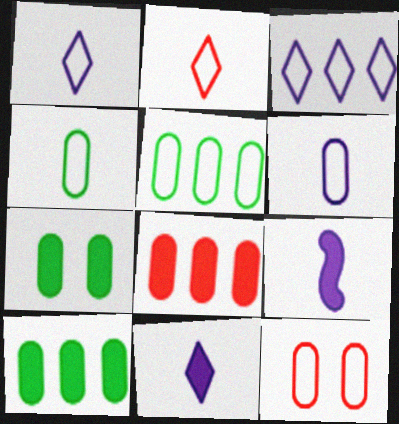[[5, 6, 12]]